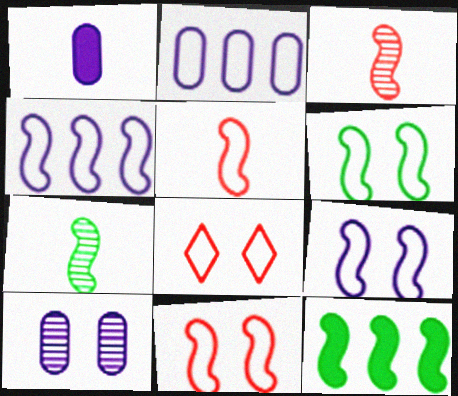[[1, 2, 10], 
[3, 9, 12], 
[4, 5, 6], 
[6, 7, 12], 
[6, 9, 11]]